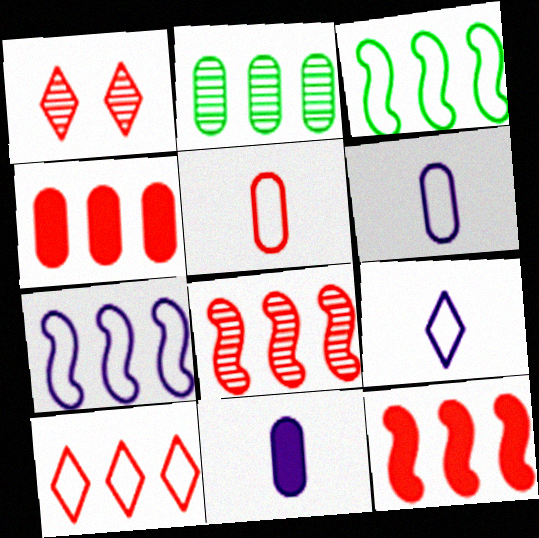[[1, 3, 11], 
[1, 5, 12], 
[4, 8, 10]]